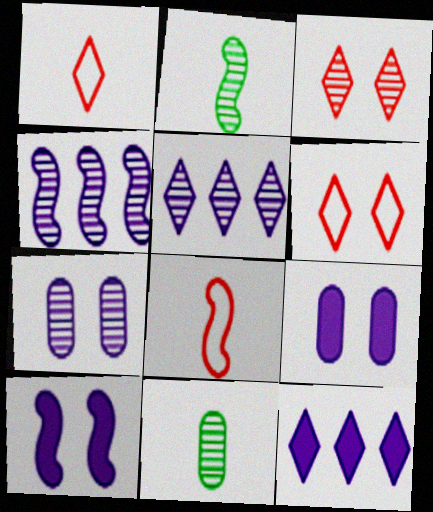[[3, 4, 11]]